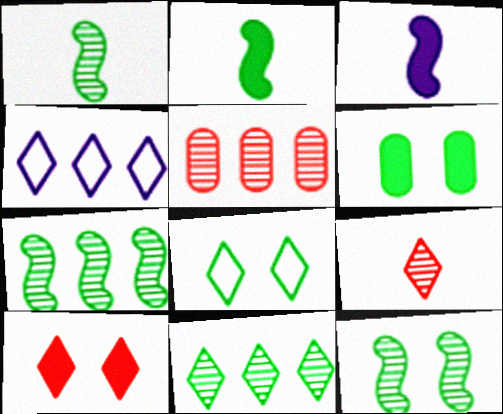[[1, 7, 12], 
[3, 5, 8], 
[6, 8, 12]]